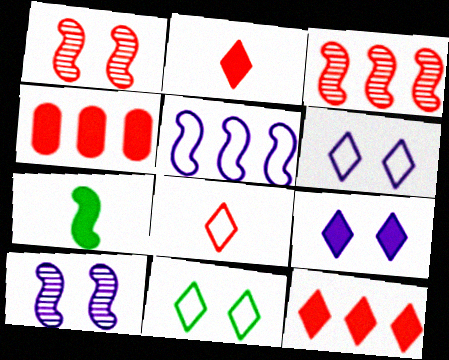[[1, 4, 8], 
[1, 5, 7], 
[4, 7, 9]]